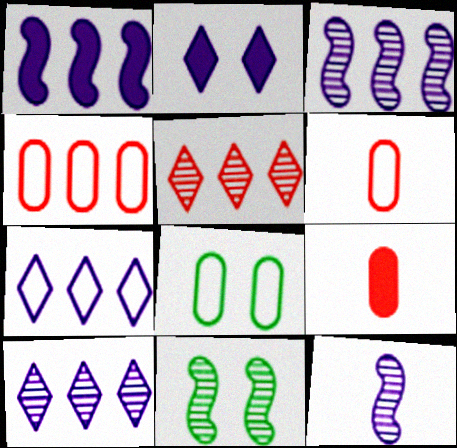[[7, 9, 11]]